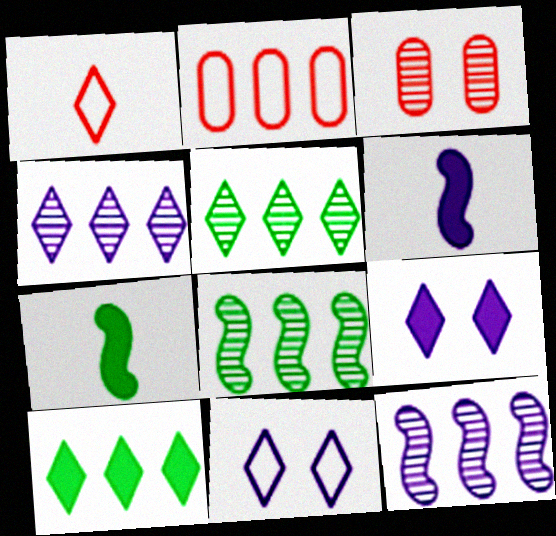[[1, 5, 9], 
[2, 10, 12]]